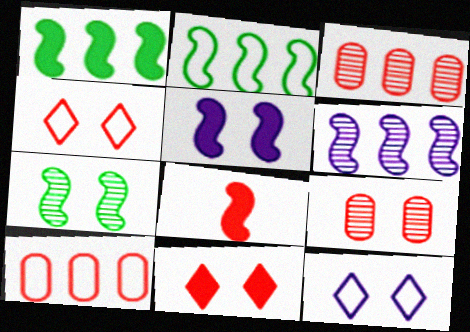[[1, 5, 8], 
[3, 4, 8]]